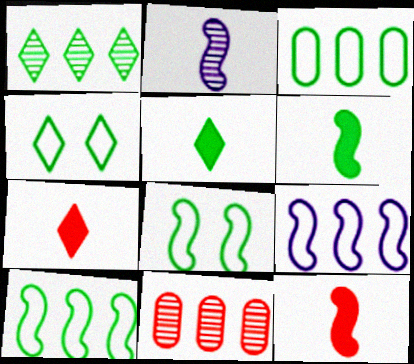[[1, 4, 5]]